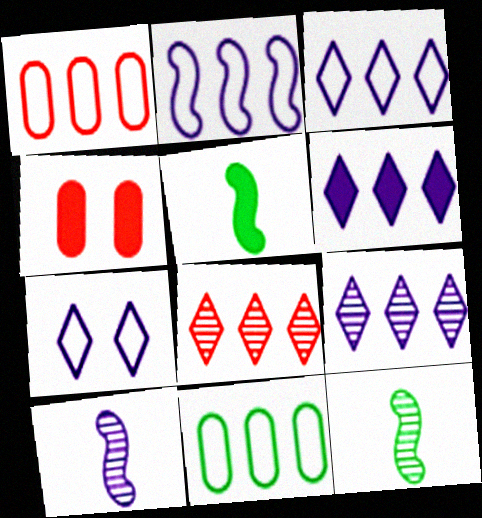[[3, 4, 12], 
[3, 6, 9], 
[4, 5, 6]]